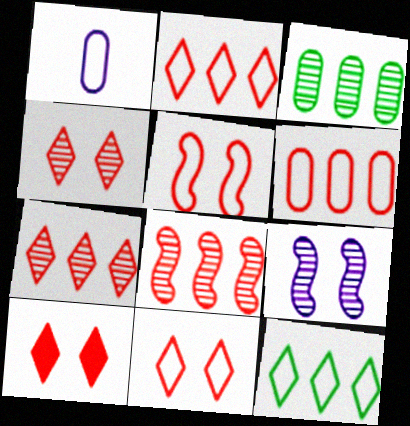[[1, 5, 12], 
[4, 10, 11]]